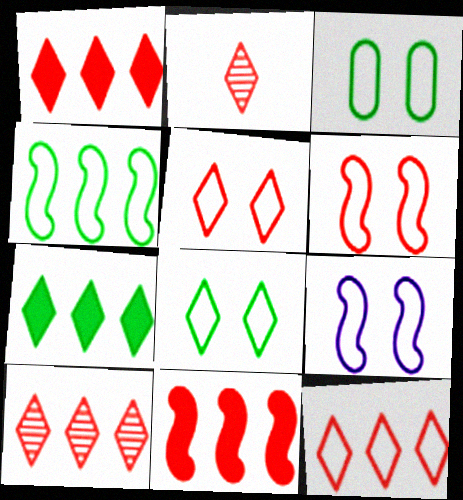[[1, 2, 5], 
[1, 10, 12], 
[3, 5, 9]]